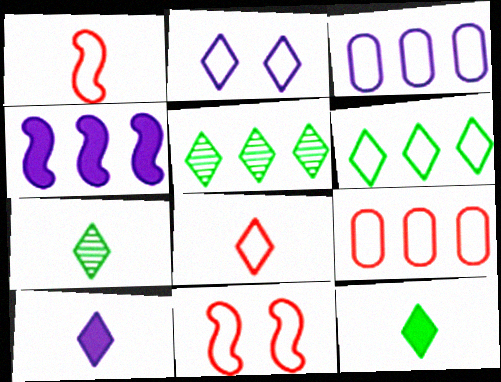[[2, 6, 8], 
[4, 5, 9], 
[7, 8, 10], 
[8, 9, 11]]